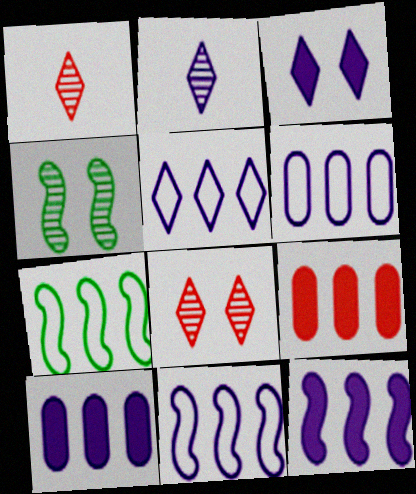[[2, 3, 5], 
[5, 6, 11]]